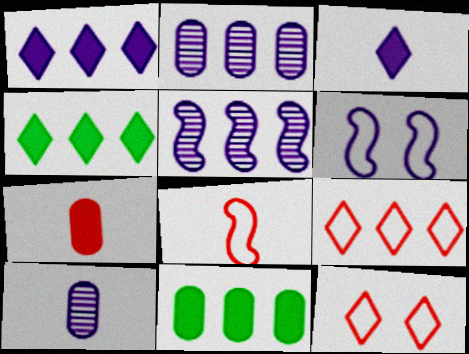[[1, 6, 10], 
[2, 3, 6], 
[5, 9, 11]]